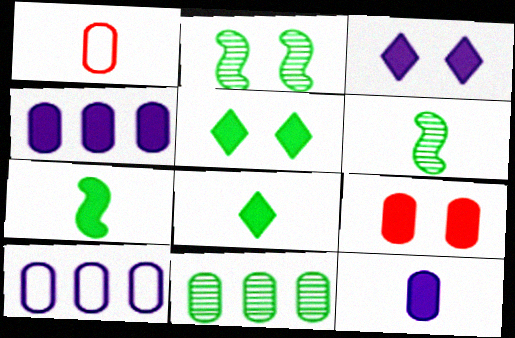[]